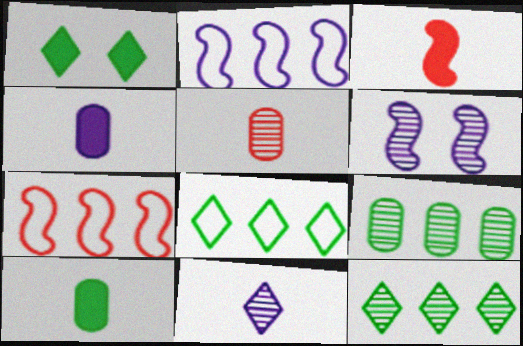[[1, 2, 5], 
[5, 6, 12]]